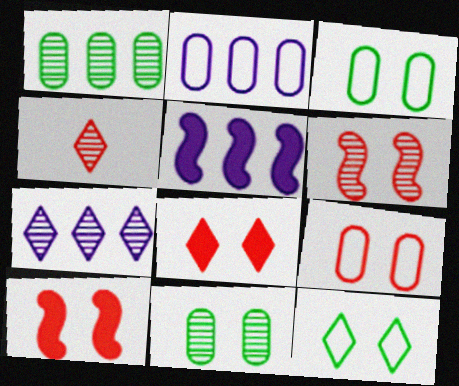[[2, 5, 7], 
[3, 4, 5], 
[6, 8, 9]]